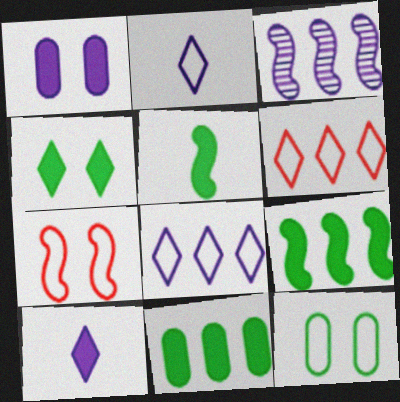[[1, 2, 3], 
[3, 5, 7], 
[3, 6, 11], 
[4, 5, 11]]